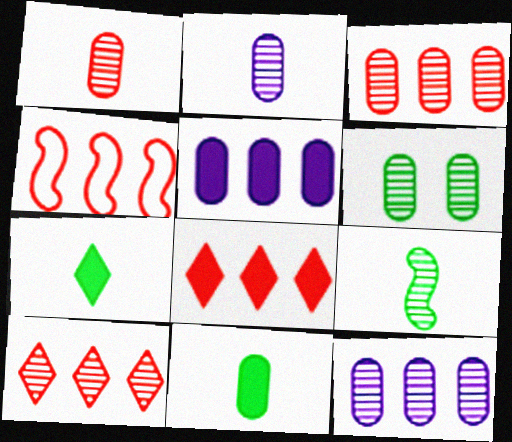[[1, 6, 12], 
[2, 3, 6], 
[3, 4, 8]]